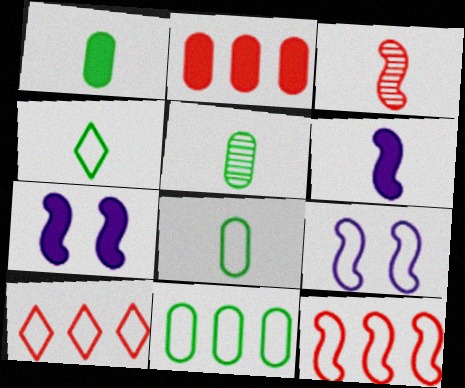[[1, 5, 8], 
[5, 7, 10], 
[8, 9, 10]]